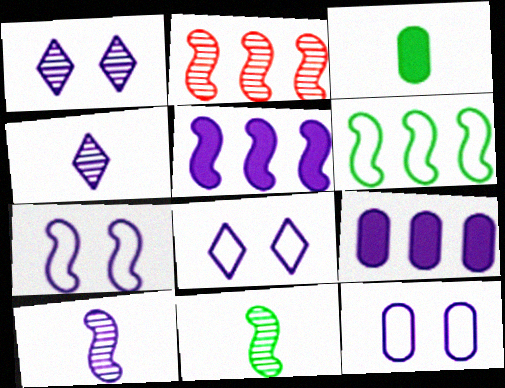[[2, 3, 8], 
[2, 5, 6], 
[4, 5, 12], 
[4, 7, 9], 
[5, 7, 10], 
[7, 8, 12], 
[8, 9, 10]]